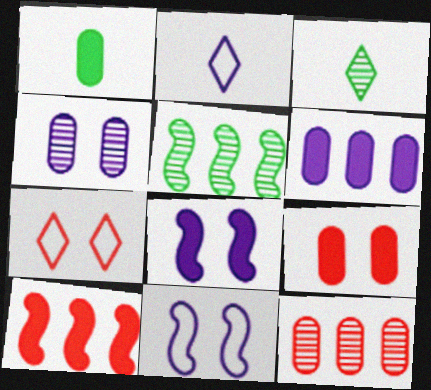[[1, 6, 9], 
[2, 5, 9]]